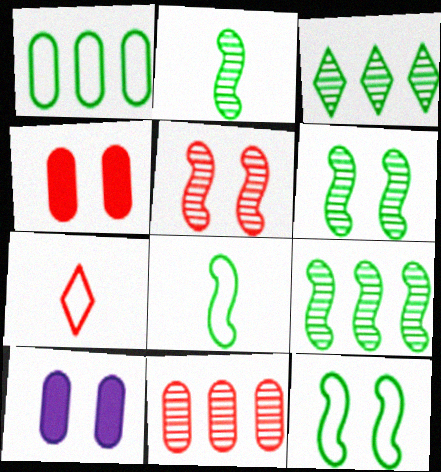[[2, 6, 9], 
[7, 9, 10]]